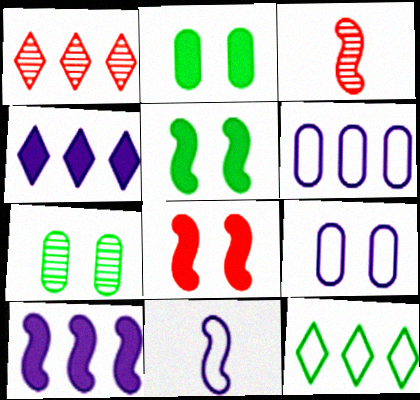[[1, 2, 11], 
[1, 4, 12]]